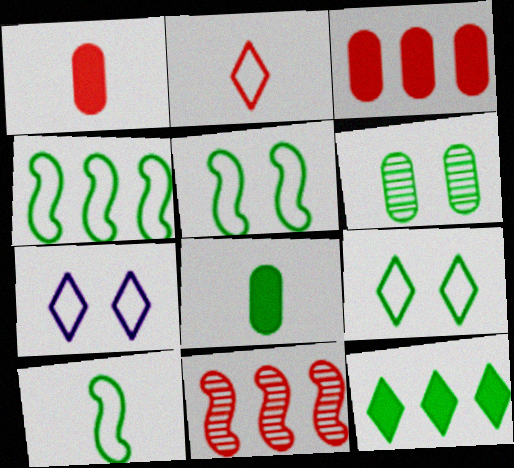[[4, 5, 10], 
[6, 10, 12], 
[7, 8, 11]]